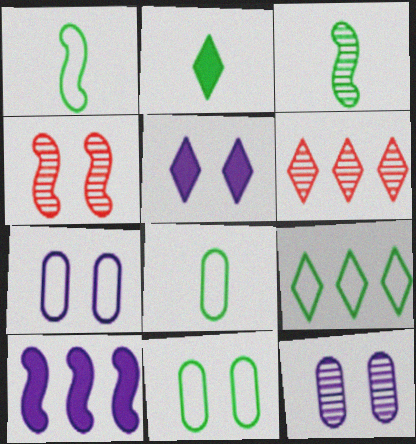[[1, 4, 10], 
[1, 9, 11], 
[2, 3, 8], 
[3, 6, 12], 
[4, 5, 11]]